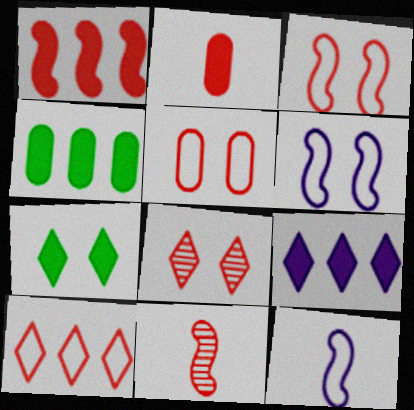[[1, 3, 11], 
[1, 4, 9], 
[4, 8, 12]]